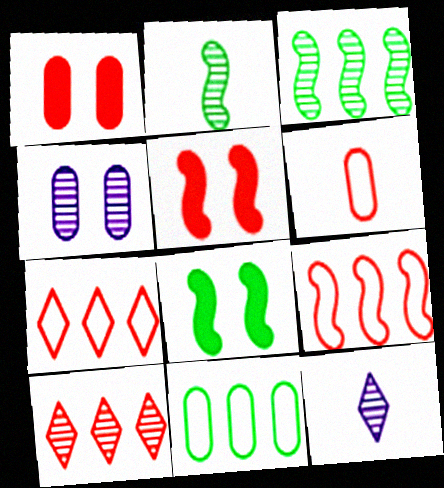[[2, 4, 10], 
[5, 6, 10], 
[5, 11, 12]]